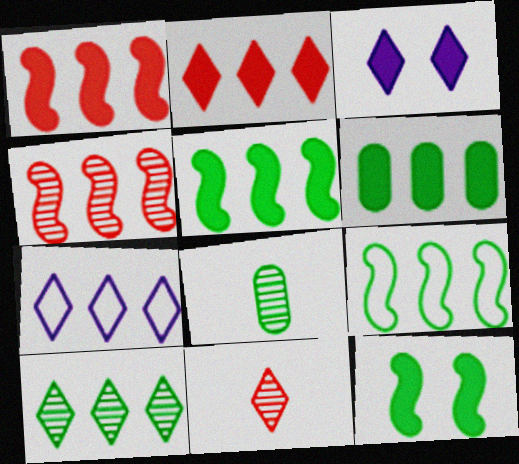[[2, 7, 10], 
[4, 6, 7], 
[6, 9, 10]]